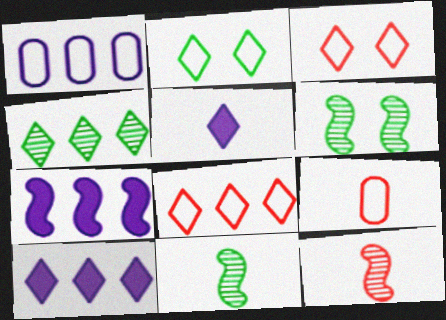[[3, 4, 5], 
[4, 8, 10], 
[5, 9, 11], 
[6, 9, 10]]